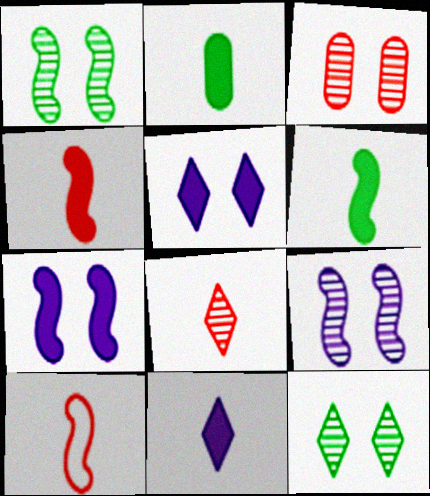[[2, 4, 11], 
[3, 9, 12]]